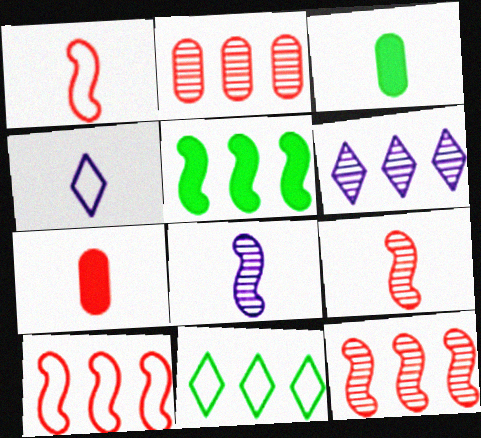[[3, 4, 9]]